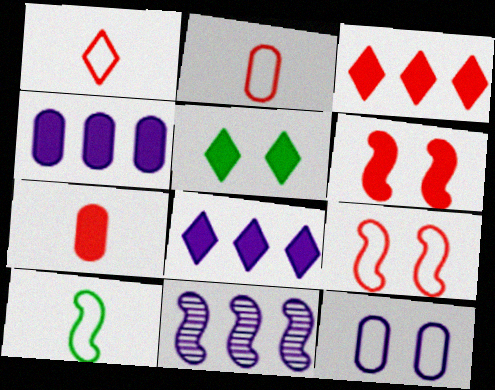[[2, 5, 11], 
[3, 6, 7], 
[6, 10, 11]]